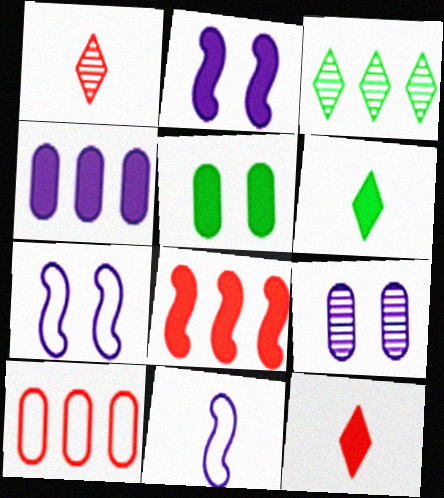[]